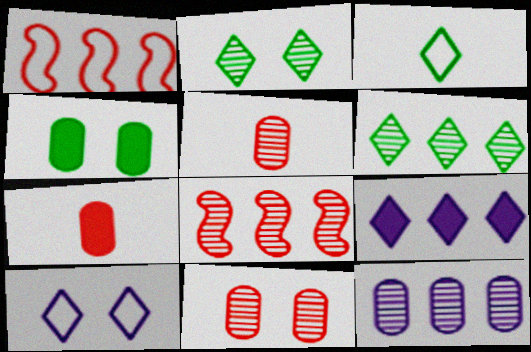[[6, 8, 12]]